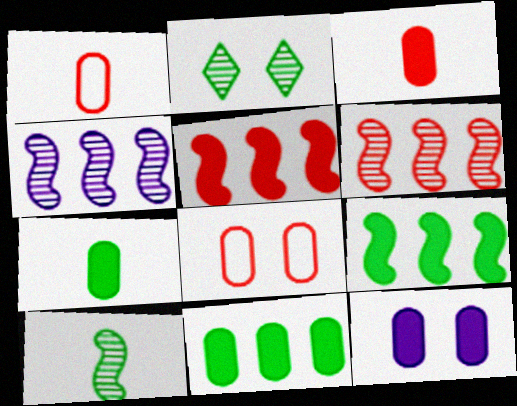[[3, 11, 12]]